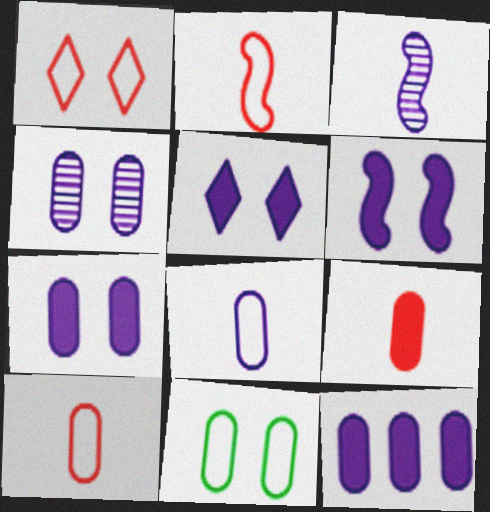[[4, 8, 12], 
[5, 6, 7]]